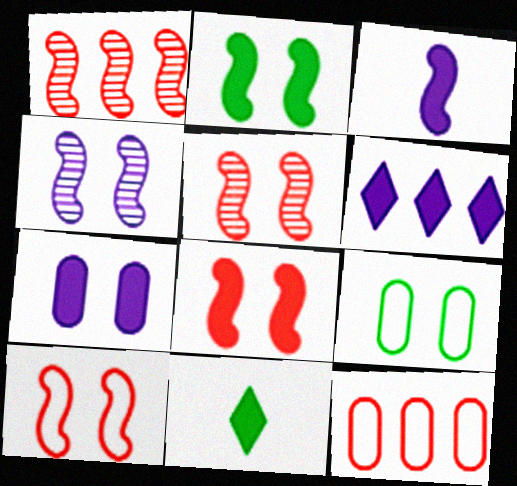[[2, 4, 10], 
[3, 6, 7], 
[4, 11, 12], 
[5, 8, 10]]